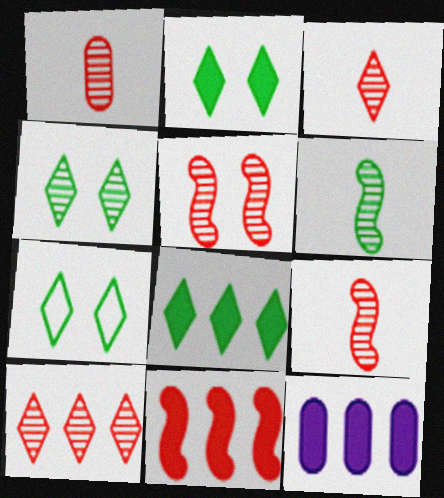[[1, 3, 9], 
[1, 5, 10], 
[2, 4, 7], 
[7, 9, 12], 
[8, 11, 12]]